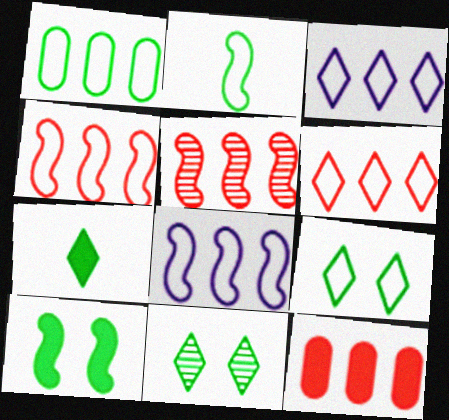[[1, 2, 9], 
[1, 3, 4], 
[1, 6, 8], 
[5, 6, 12]]